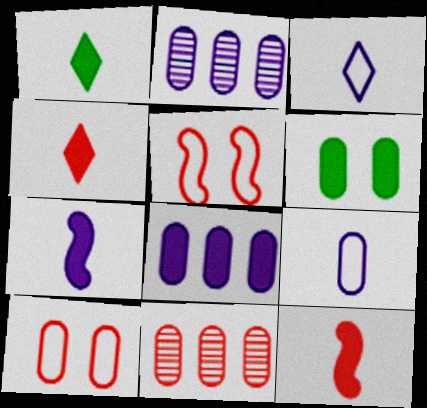[[1, 2, 5], 
[4, 5, 11], 
[6, 9, 11]]